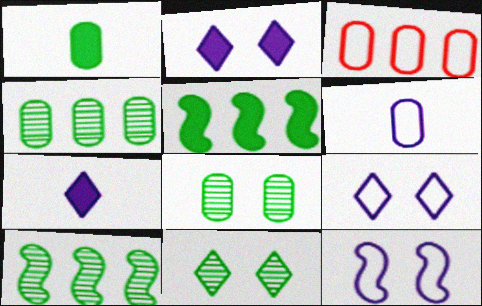[]